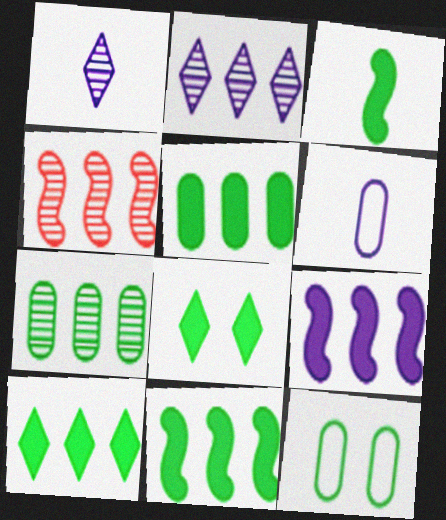[[2, 4, 7], 
[3, 5, 8], 
[4, 6, 8], 
[5, 10, 11]]